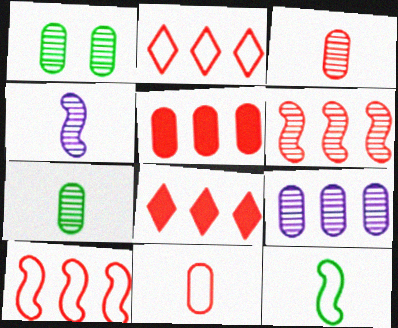[[1, 3, 9], 
[2, 5, 6]]